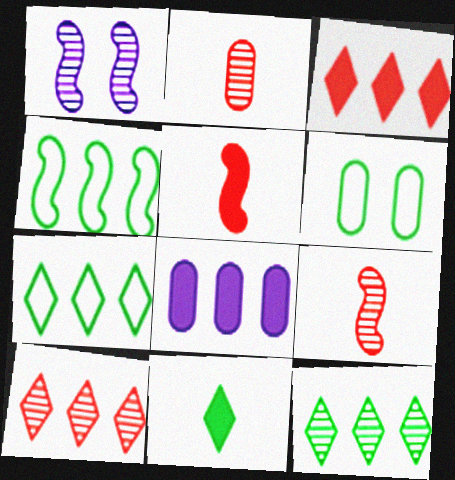[[1, 2, 12], 
[1, 4, 5], 
[2, 6, 8], 
[4, 8, 10]]